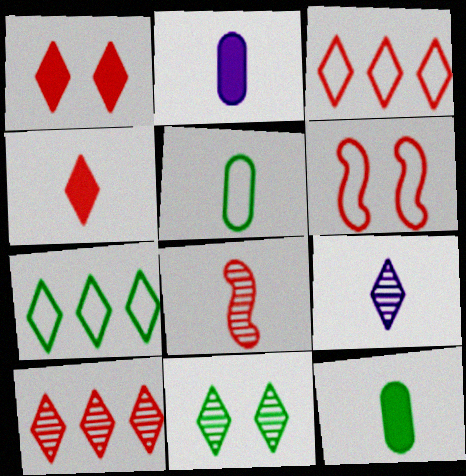[[1, 7, 9], 
[9, 10, 11]]